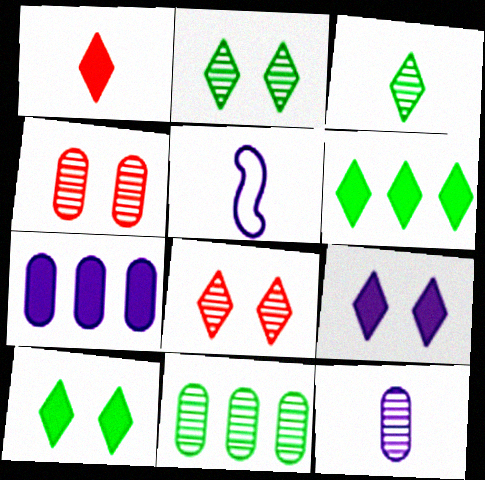[[1, 6, 9], 
[4, 5, 6], 
[4, 11, 12]]